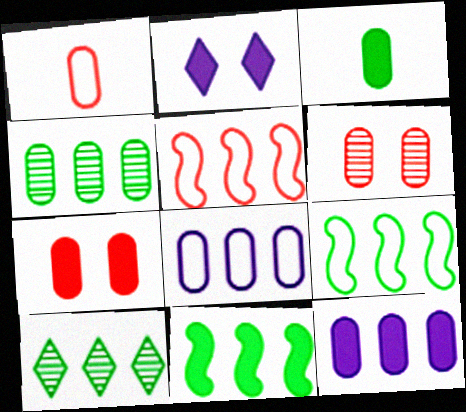[[3, 6, 8], 
[3, 7, 12], 
[5, 10, 12]]